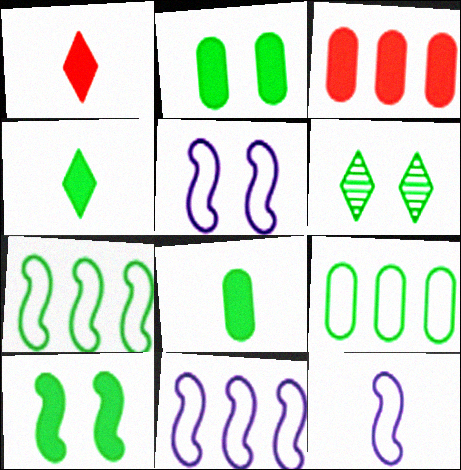[[3, 6, 12], 
[5, 11, 12], 
[6, 7, 8]]